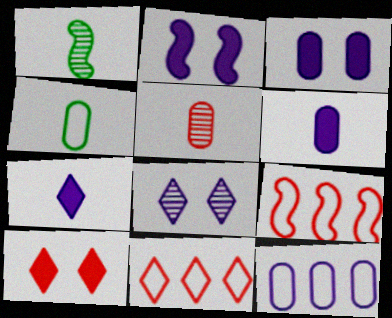[[1, 2, 9], 
[1, 3, 11], 
[1, 10, 12], 
[4, 5, 6], 
[5, 9, 10]]